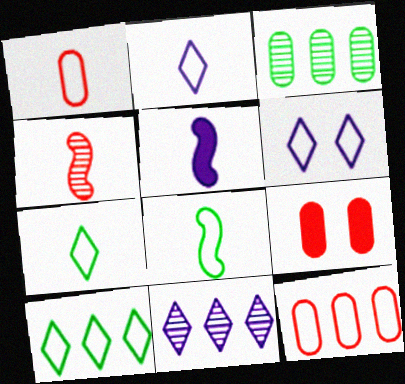[[1, 2, 8], 
[4, 5, 8], 
[6, 8, 12], 
[8, 9, 11]]